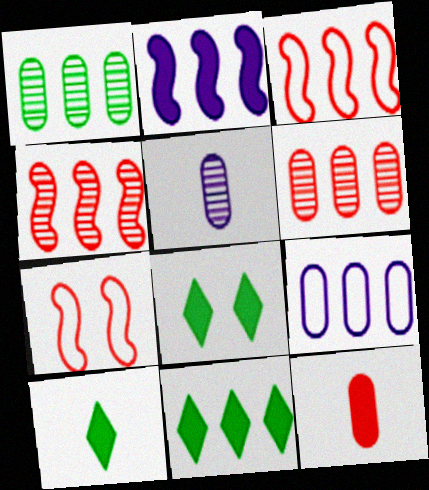[[2, 8, 12], 
[3, 5, 8], 
[4, 9, 11], 
[5, 7, 11], 
[8, 10, 11]]